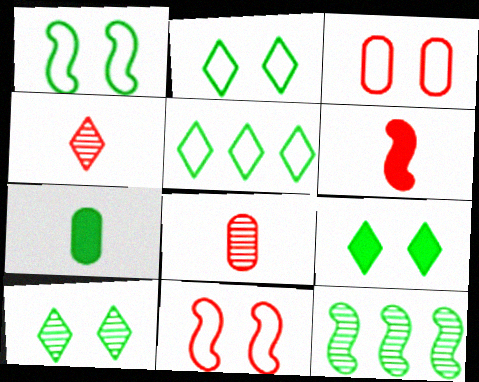[[2, 7, 12], 
[2, 9, 10]]